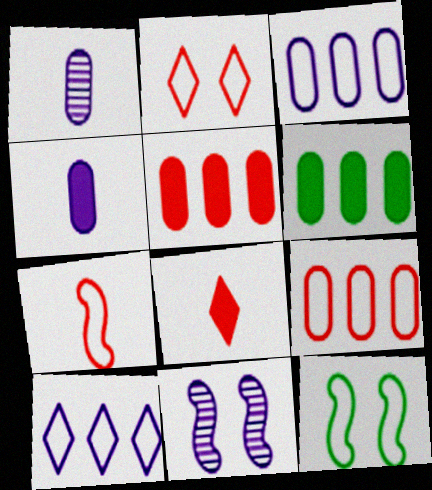[[2, 7, 9], 
[4, 10, 11]]